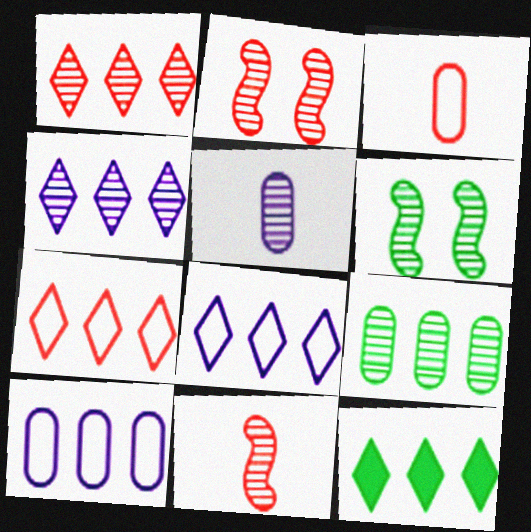[[1, 5, 6], 
[1, 8, 12], 
[4, 7, 12]]